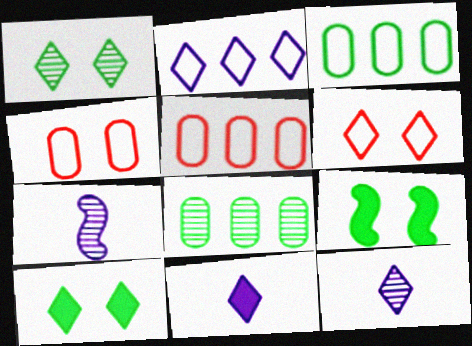[[5, 7, 10], 
[5, 9, 12]]